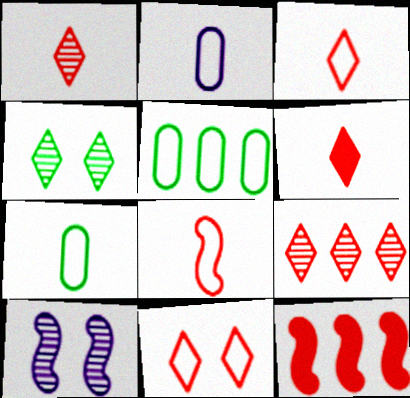[[1, 3, 6], 
[2, 4, 12], 
[5, 6, 10], 
[6, 9, 11]]